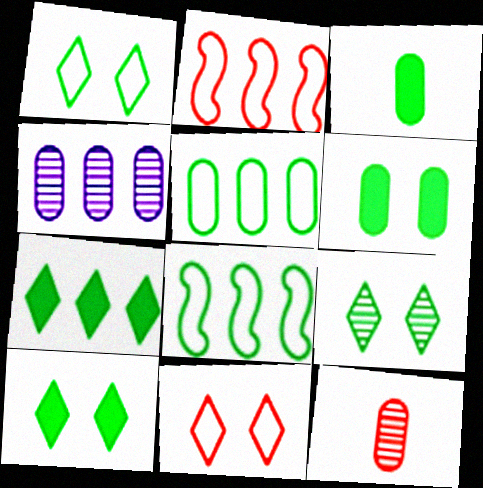[[1, 9, 10], 
[2, 4, 7], 
[3, 8, 9]]